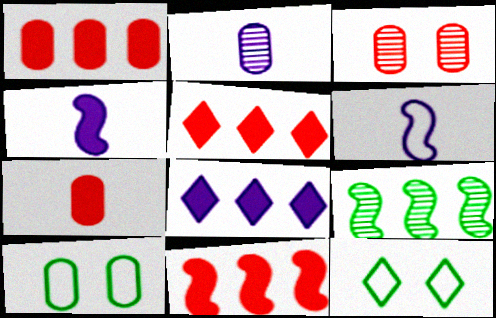[[1, 2, 10], 
[1, 5, 11], 
[2, 11, 12]]